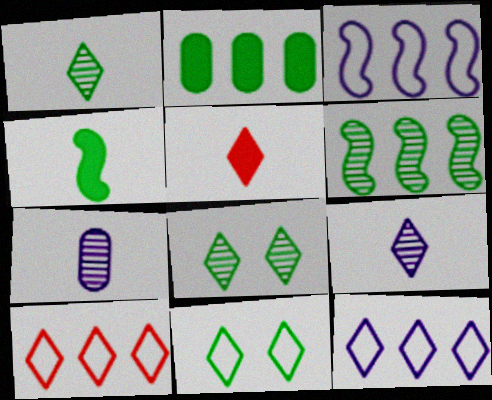[[5, 8, 12]]